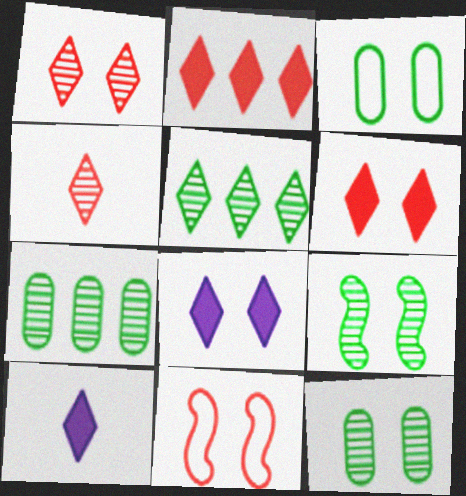[[7, 10, 11], 
[8, 11, 12]]